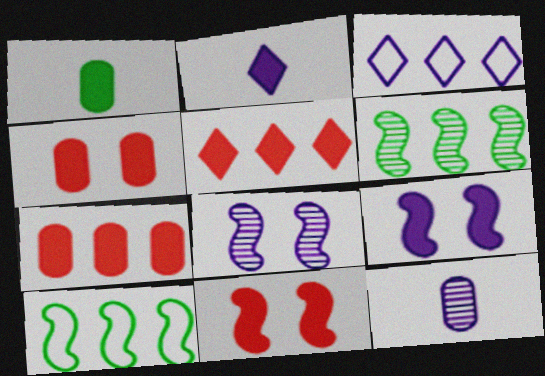[[1, 5, 9], 
[3, 6, 7], 
[3, 9, 12]]